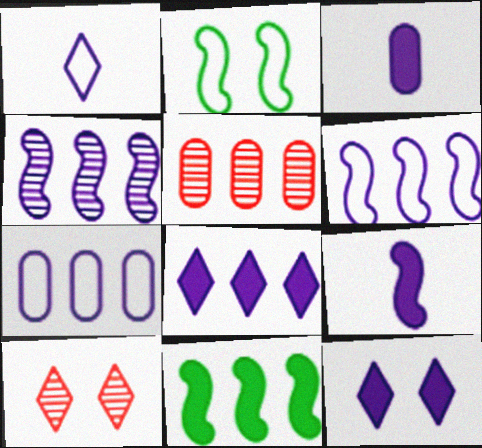[[4, 7, 8]]